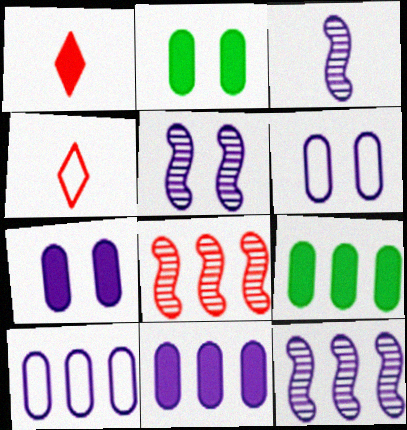[[2, 4, 12], 
[3, 5, 12], 
[4, 5, 9]]